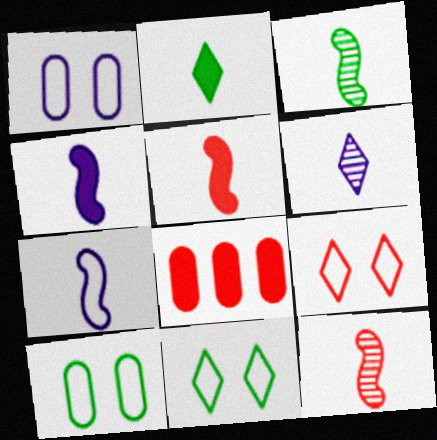[[3, 5, 7], 
[8, 9, 12]]